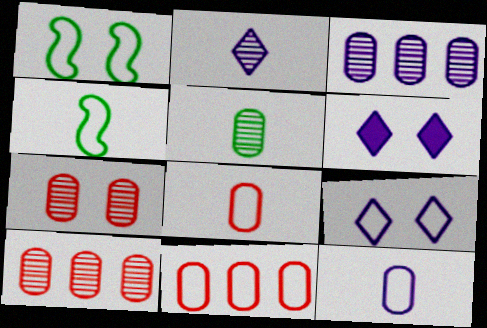[[1, 6, 7], 
[3, 5, 7], 
[4, 6, 10], 
[4, 9, 11]]